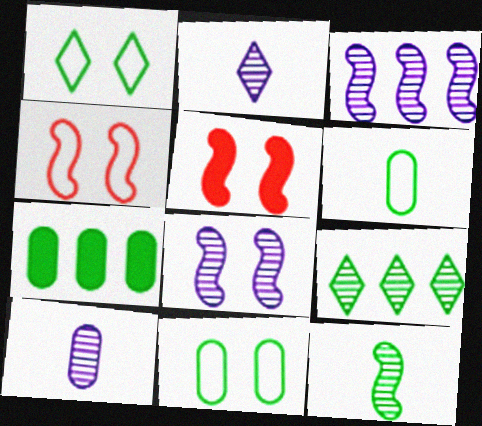[[1, 7, 12], 
[2, 4, 7]]